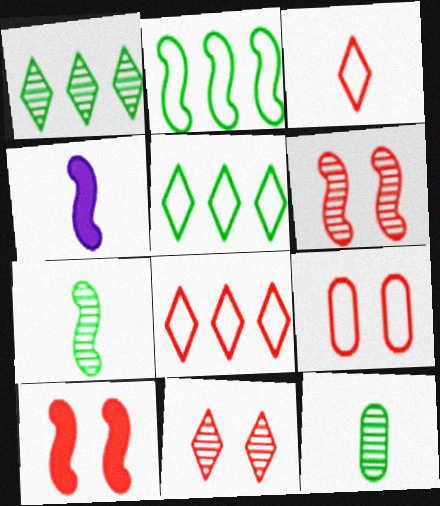[[1, 4, 9], 
[2, 4, 6], 
[3, 4, 12], 
[9, 10, 11]]